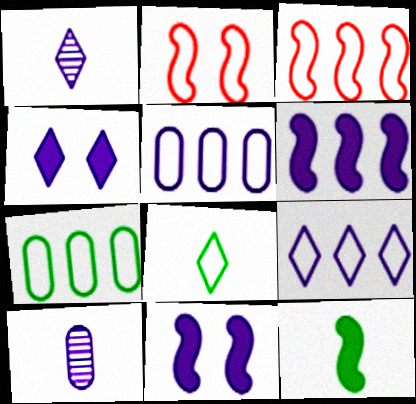[[1, 4, 9], 
[1, 5, 11], 
[2, 5, 8], 
[3, 7, 9], 
[9, 10, 11]]